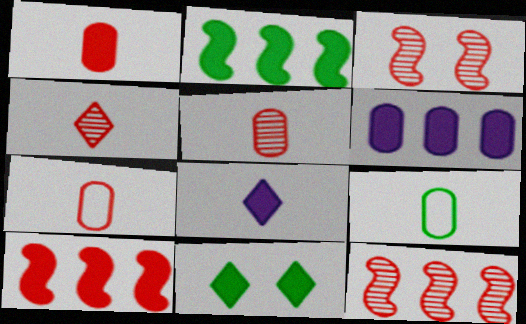[[1, 5, 7]]